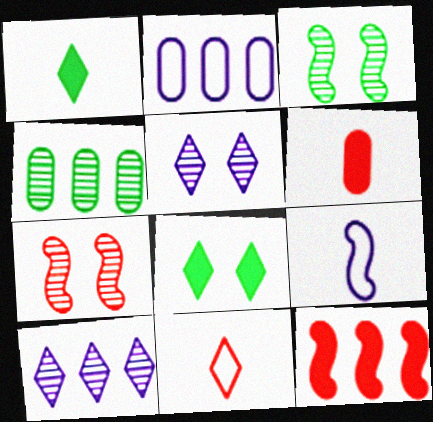[[1, 2, 7], 
[3, 9, 12], 
[8, 10, 11]]